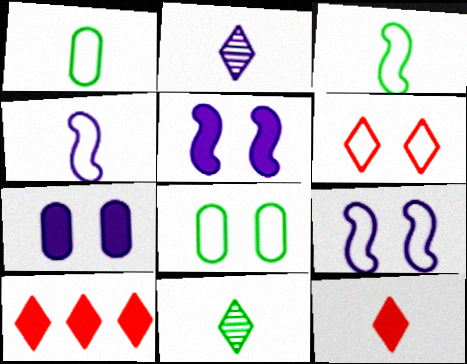[[6, 8, 9]]